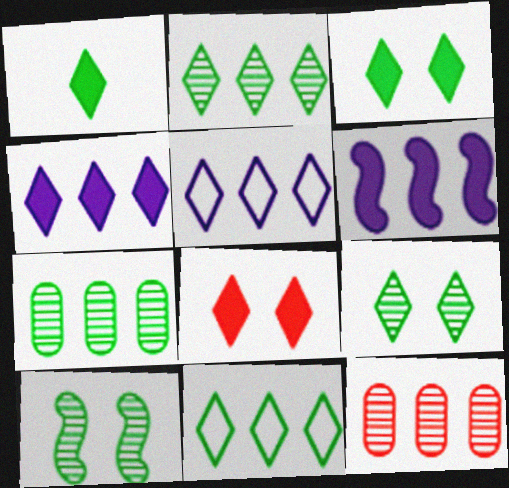[[1, 4, 8], 
[1, 9, 11], 
[6, 11, 12]]